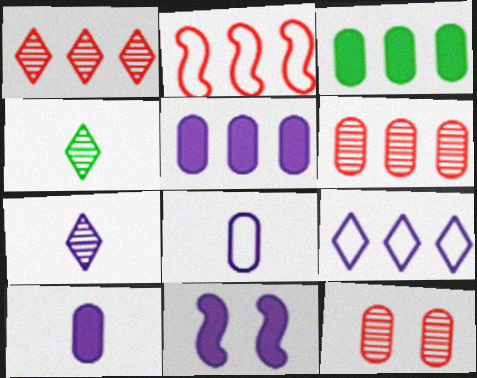[[3, 8, 12]]